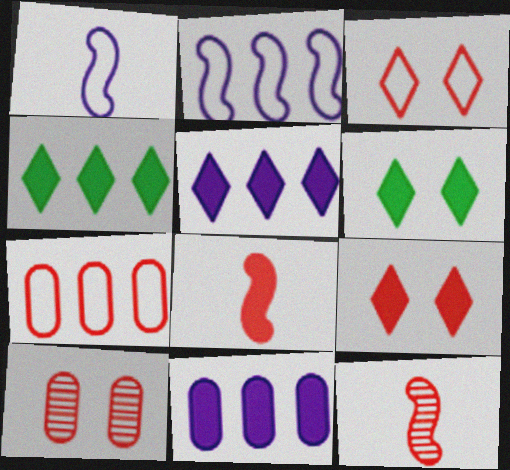[[1, 4, 10], 
[6, 8, 11], 
[7, 9, 12]]